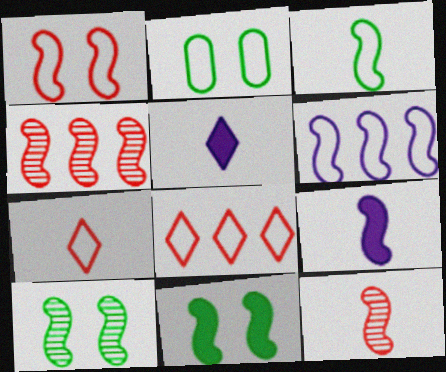[[1, 3, 6], 
[2, 4, 5], 
[2, 6, 7], 
[3, 9, 12], 
[6, 11, 12]]